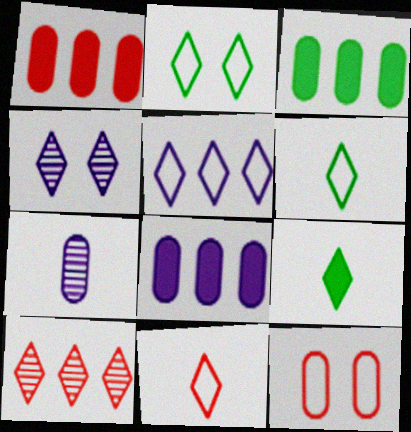[[1, 3, 8], 
[2, 5, 11], 
[3, 7, 12]]